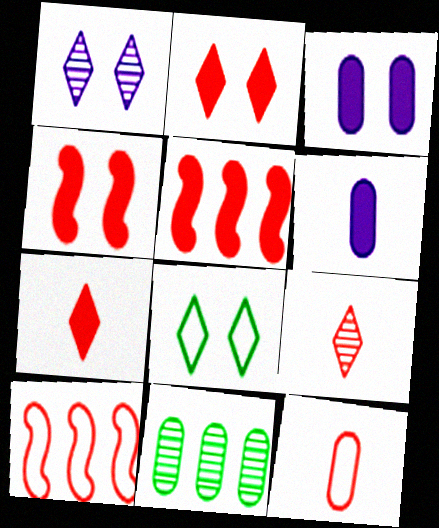[[1, 2, 8], 
[3, 11, 12]]